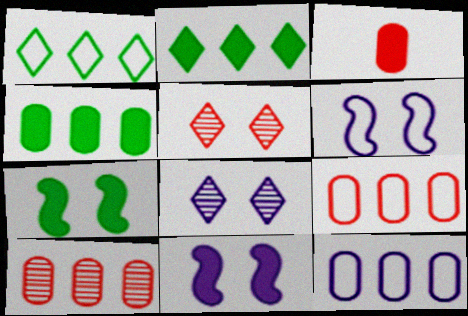[[2, 3, 11], 
[4, 10, 12]]